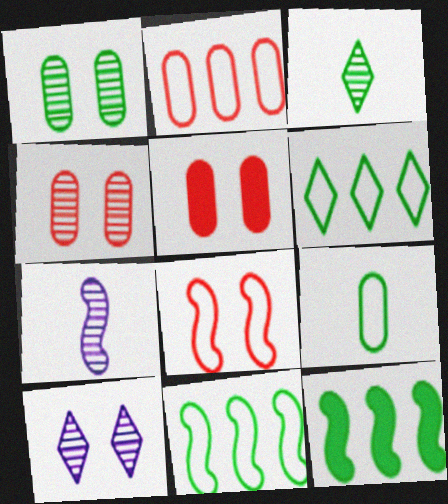[[5, 6, 7], 
[7, 8, 12]]